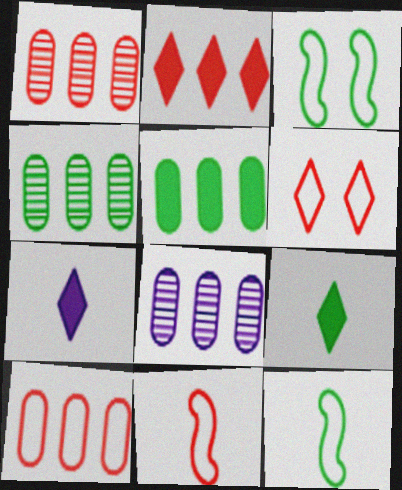[[1, 3, 7], 
[1, 4, 8], 
[3, 4, 9], 
[5, 8, 10], 
[6, 10, 11]]